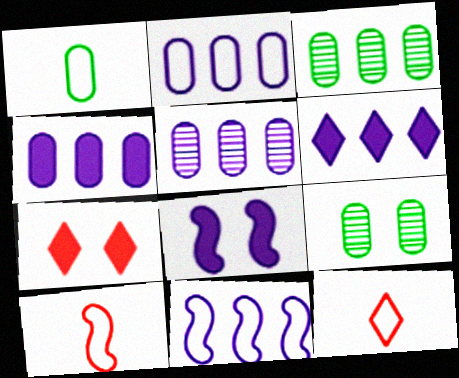[[2, 4, 5], 
[3, 8, 12], 
[5, 6, 11], 
[6, 9, 10]]